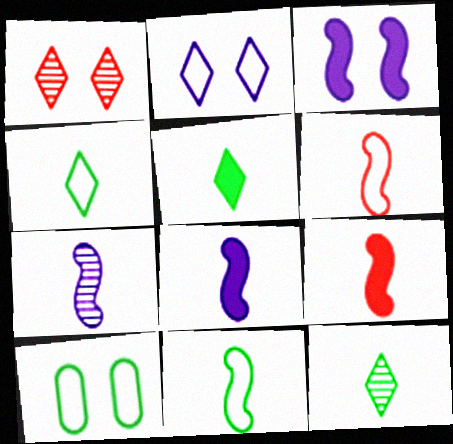[[1, 3, 10], 
[4, 5, 12], 
[7, 9, 11]]